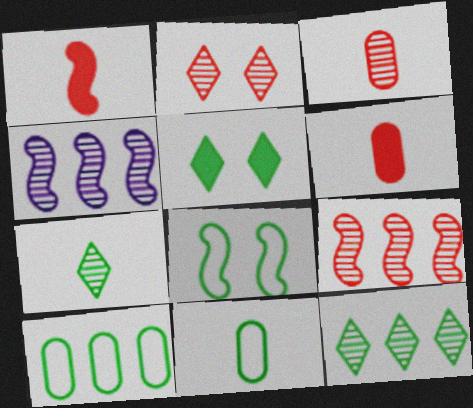[[1, 4, 8], 
[2, 3, 9]]